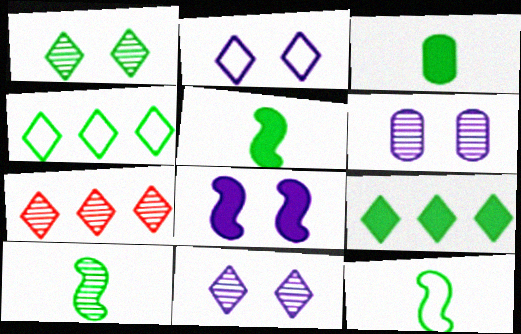[[2, 6, 8], 
[5, 10, 12], 
[6, 7, 10]]